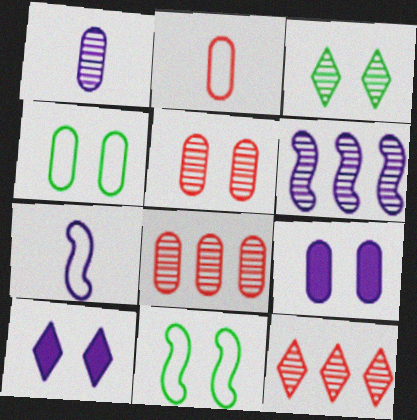[[4, 5, 9], 
[5, 10, 11]]